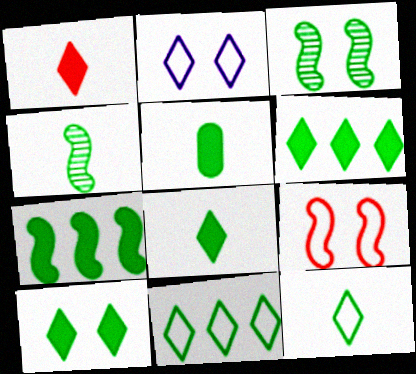[[3, 5, 11], 
[4, 5, 12], 
[5, 7, 10], 
[6, 8, 10]]